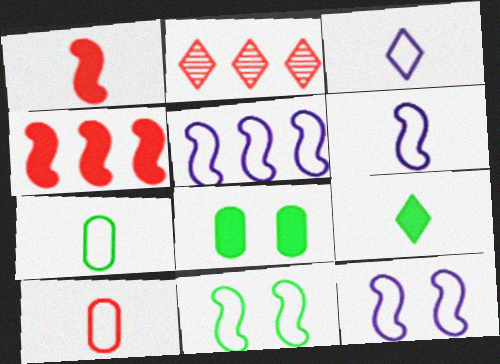[[2, 6, 8], 
[5, 6, 12]]